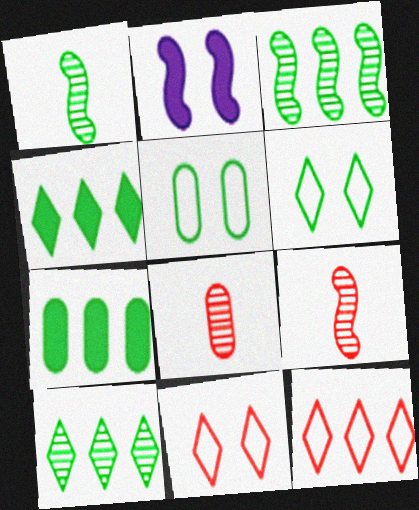[[1, 4, 5], 
[1, 6, 7]]